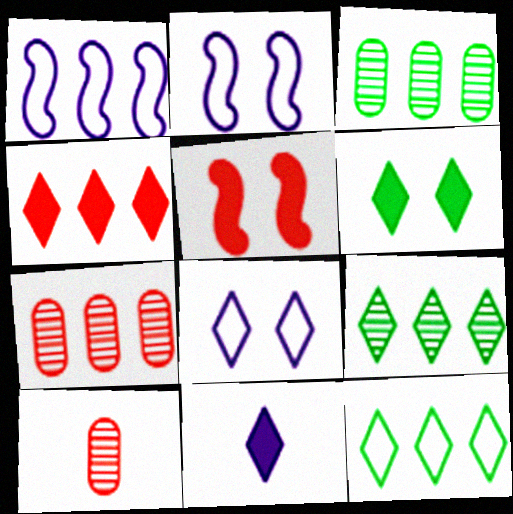[[1, 3, 4], 
[1, 6, 10], 
[4, 6, 11]]